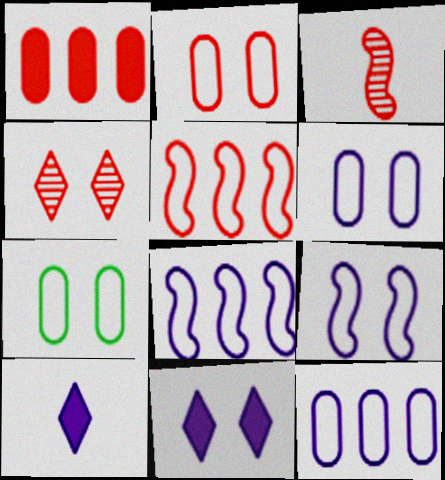[[2, 6, 7]]